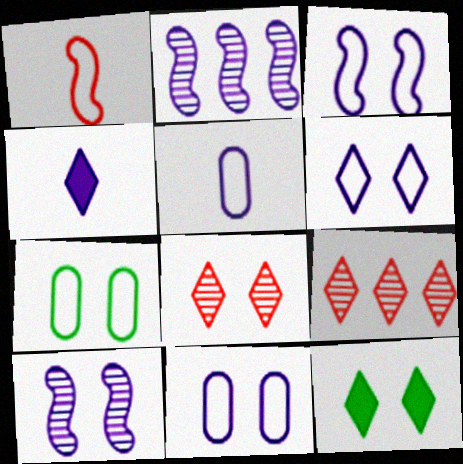[[2, 4, 11], 
[3, 6, 11], 
[6, 8, 12]]